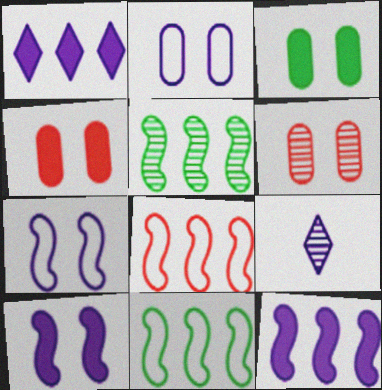[[2, 3, 6], 
[2, 9, 12], 
[3, 8, 9], 
[4, 9, 11], 
[5, 6, 9], 
[5, 8, 12]]